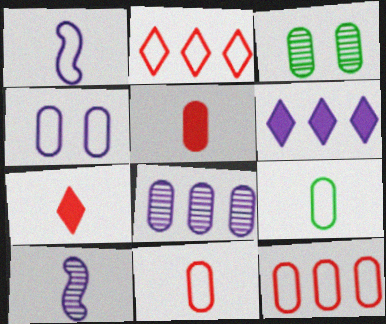[[4, 6, 10], 
[4, 9, 12], 
[7, 9, 10]]